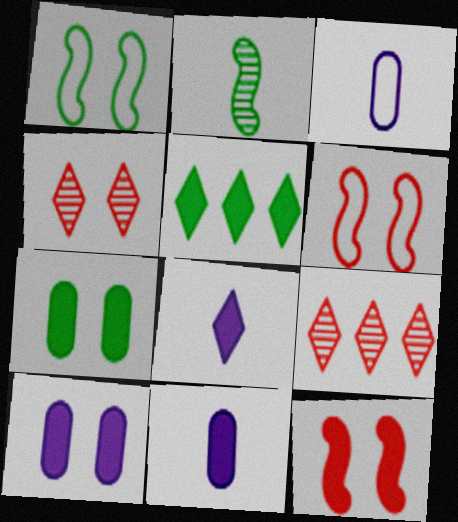[[1, 4, 10], 
[1, 9, 11], 
[5, 11, 12]]